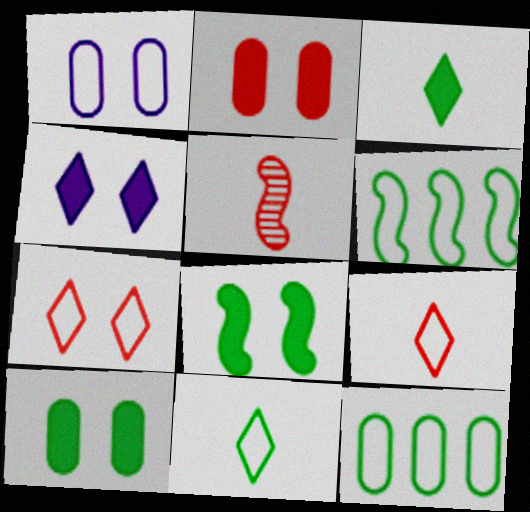[[1, 6, 9], 
[2, 4, 8], 
[4, 5, 12]]